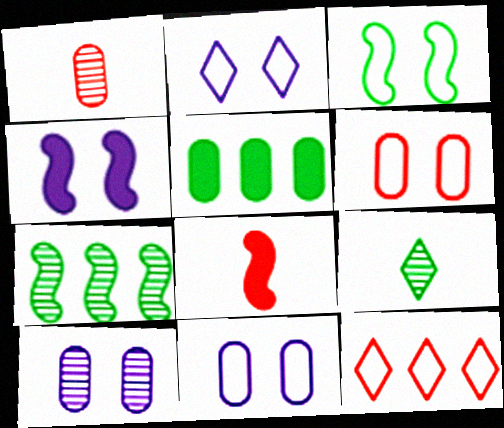[[1, 5, 11], 
[2, 3, 6], 
[2, 4, 10], 
[3, 5, 9]]